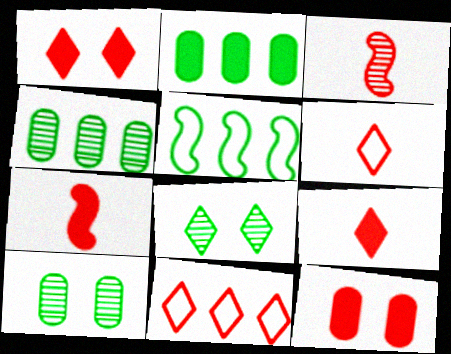[[3, 11, 12]]